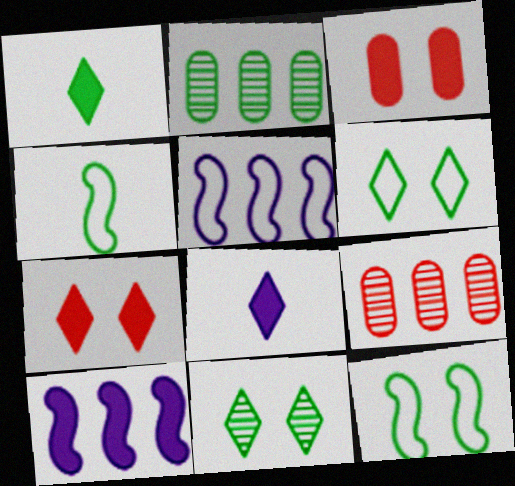[[1, 2, 12], 
[1, 3, 10], 
[8, 9, 12]]